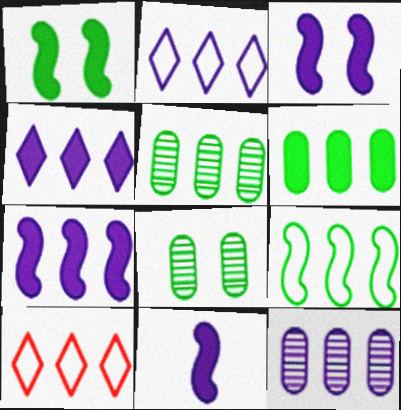[[2, 7, 12], 
[3, 7, 11], 
[5, 7, 10], 
[8, 10, 11]]